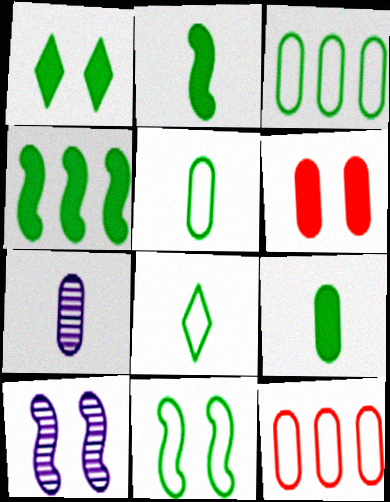[[1, 4, 9], 
[3, 6, 7], 
[3, 8, 11]]